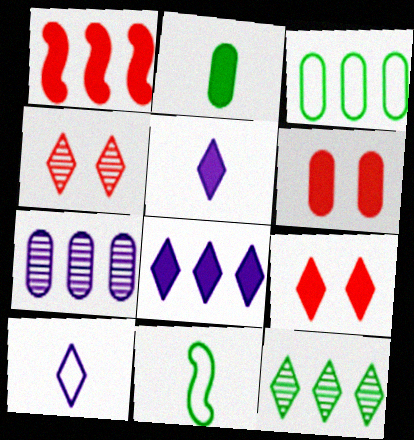[[7, 9, 11], 
[9, 10, 12]]